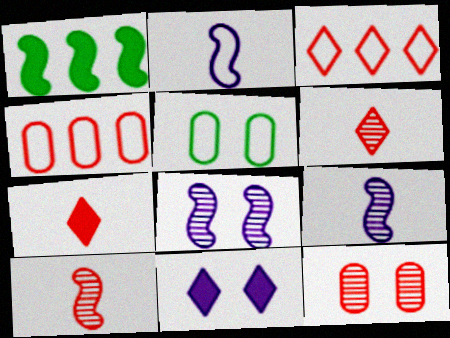[[2, 3, 5]]